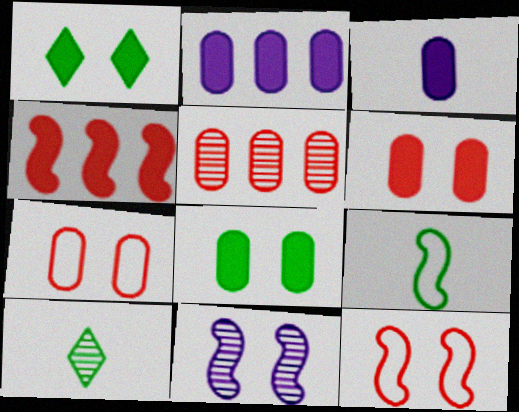[[1, 3, 4], 
[1, 7, 11], 
[2, 10, 12], 
[4, 9, 11], 
[5, 10, 11]]